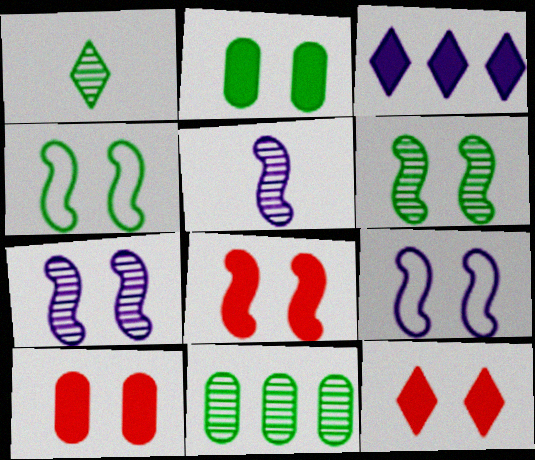[[1, 6, 11], 
[4, 7, 8], 
[6, 8, 9], 
[8, 10, 12]]